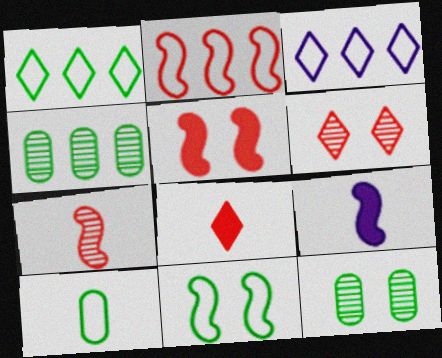[[1, 10, 11], 
[2, 5, 7]]